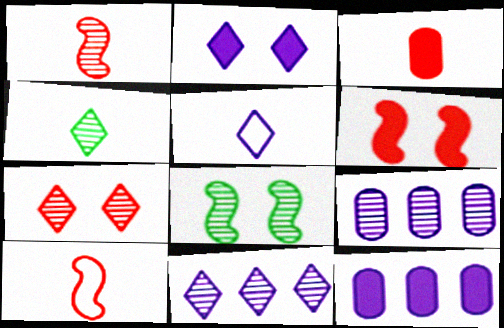[[2, 5, 11], 
[4, 7, 11]]